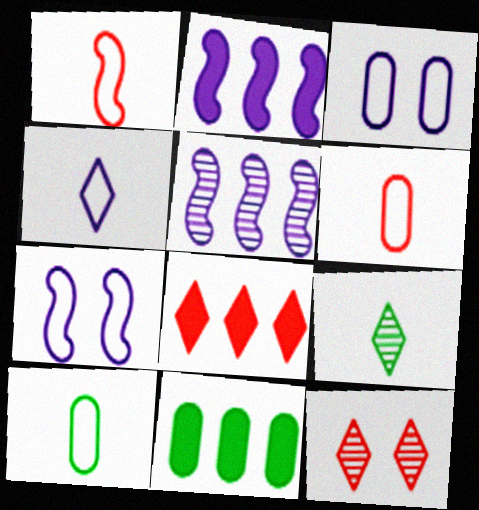[[1, 4, 10], 
[2, 8, 11], 
[2, 10, 12]]